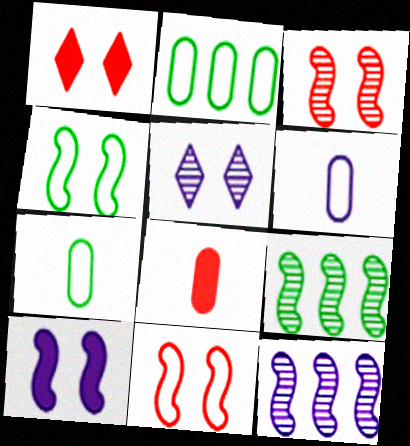[[1, 6, 9], 
[1, 7, 12], 
[3, 4, 10]]